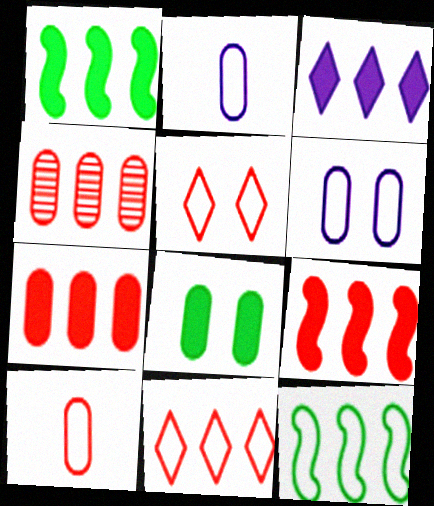[[1, 3, 7], 
[2, 4, 8], 
[2, 5, 12], 
[3, 4, 12], 
[4, 9, 11]]